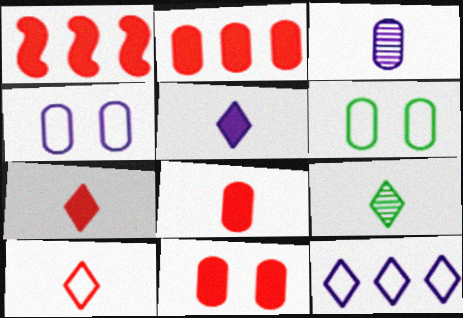[[1, 4, 9], 
[1, 7, 11], 
[2, 3, 6], 
[2, 8, 11], 
[5, 9, 10]]